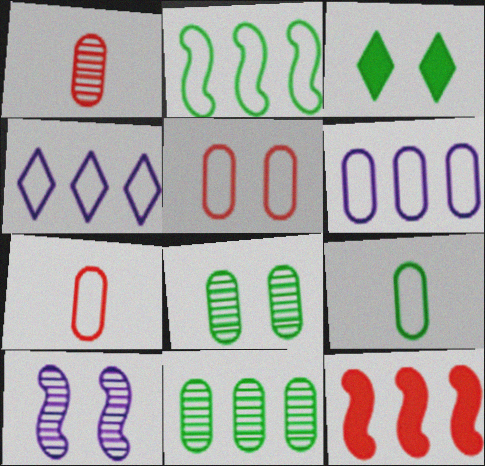[[3, 5, 10], 
[4, 11, 12], 
[5, 6, 9]]